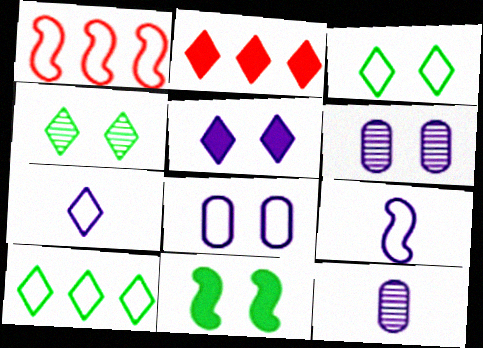[[2, 4, 7]]